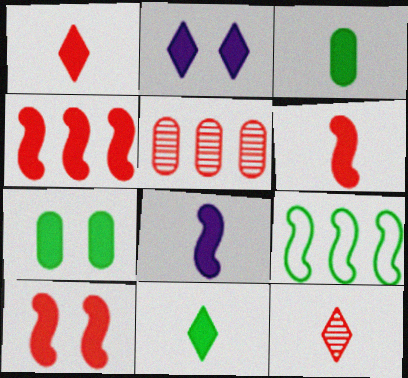[[1, 3, 8], 
[2, 3, 4], 
[2, 7, 10], 
[4, 6, 10]]